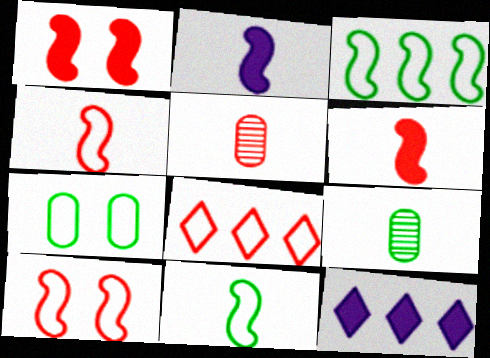[[1, 5, 8], 
[9, 10, 12]]